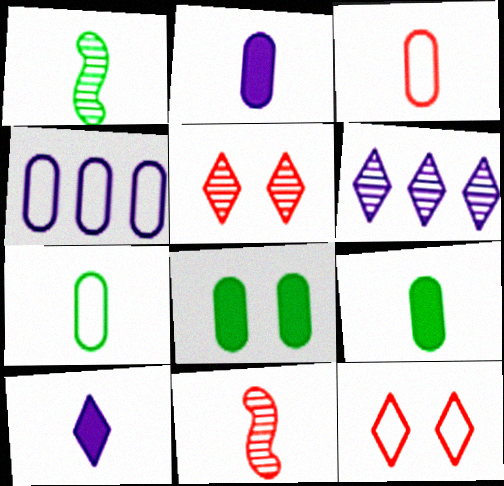[[1, 3, 10], 
[7, 10, 11]]